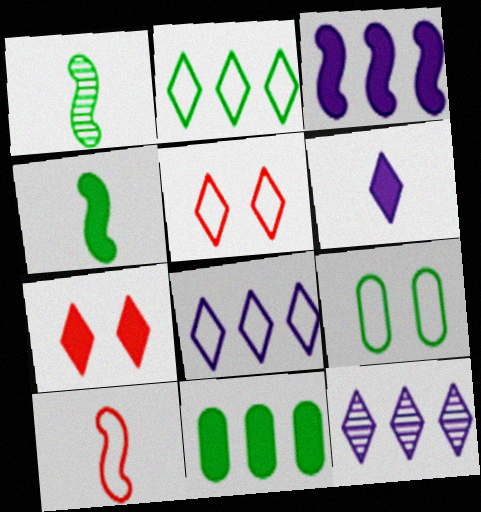[[8, 9, 10]]